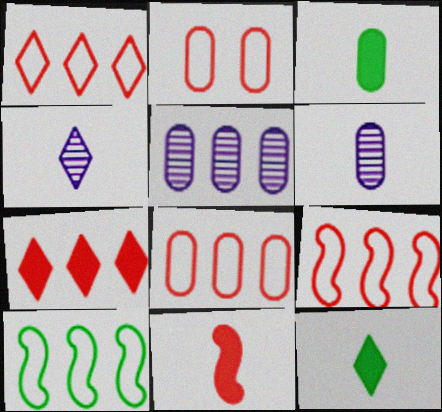[[1, 8, 9], 
[2, 3, 5], 
[5, 7, 10]]